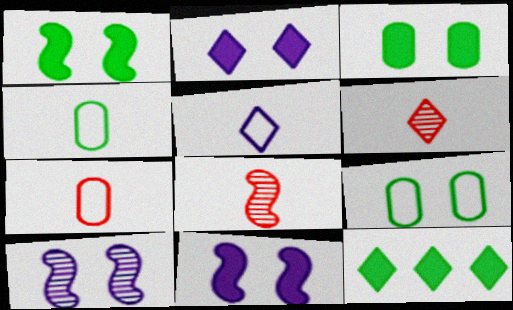[[7, 10, 12]]